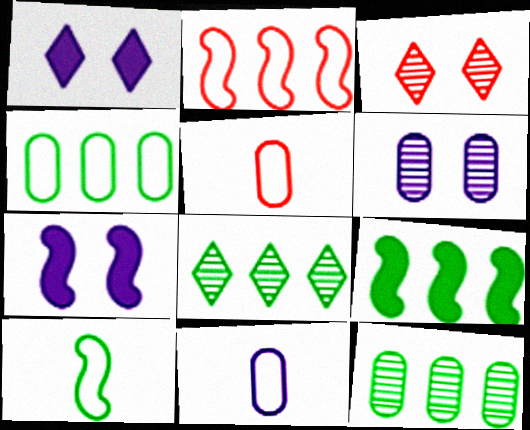[[3, 9, 11], 
[4, 8, 9], 
[5, 7, 8]]